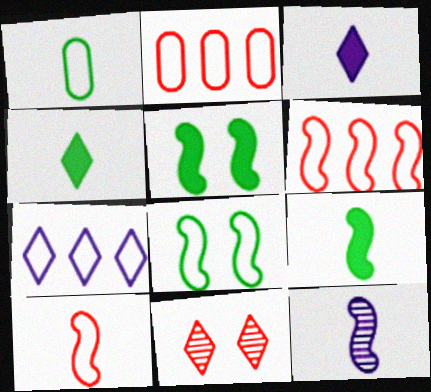[[4, 7, 11], 
[5, 6, 12], 
[9, 10, 12]]